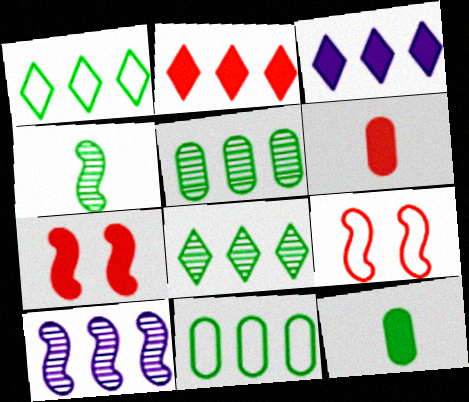[[2, 6, 7], 
[2, 10, 11], 
[3, 7, 12]]